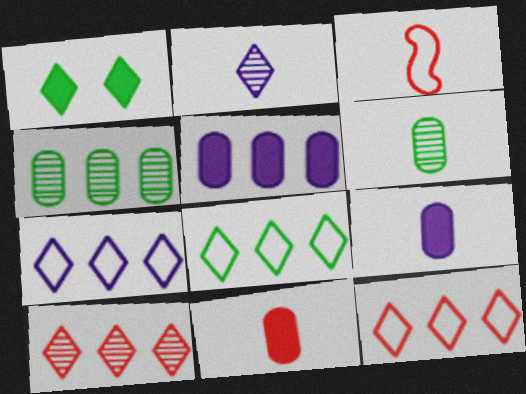[[1, 2, 12], 
[7, 8, 12]]